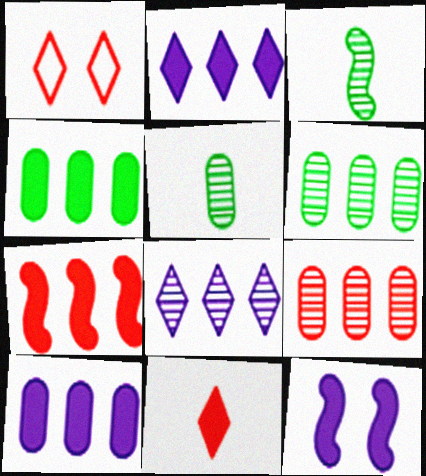[[1, 3, 10], 
[2, 4, 7], 
[4, 11, 12]]